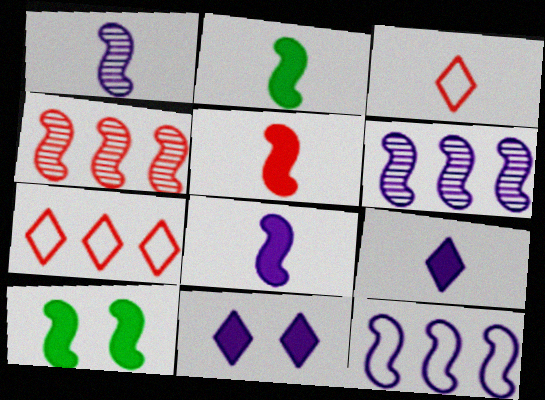[[2, 5, 8]]